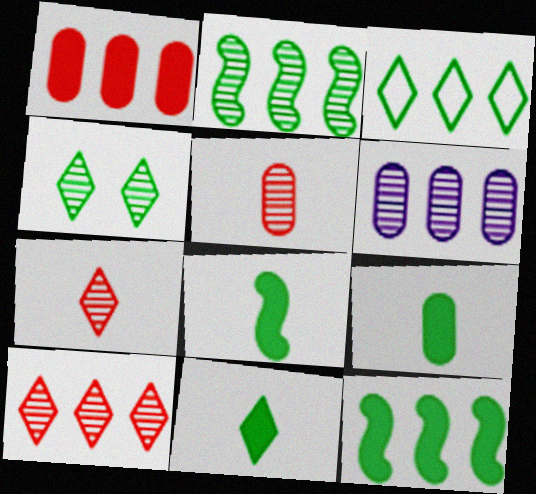[[2, 6, 10], 
[3, 4, 11], 
[8, 9, 11]]